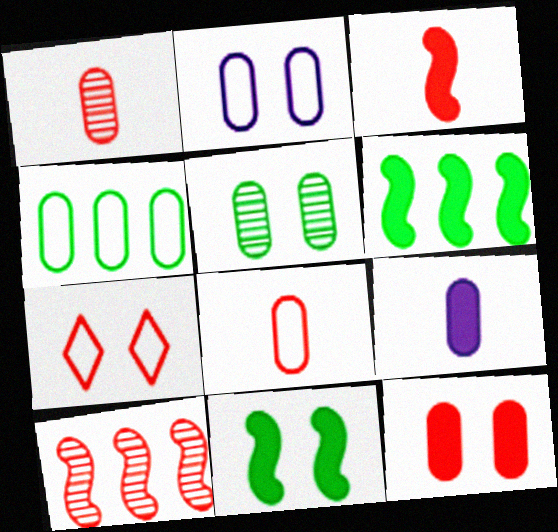[[2, 4, 8], 
[2, 5, 12]]